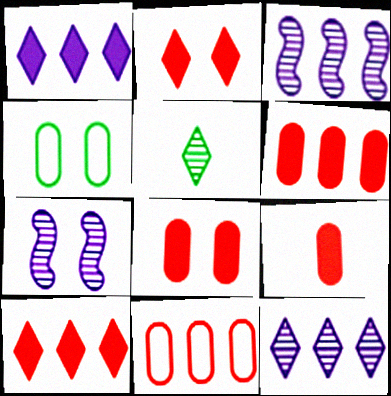[[2, 4, 7], 
[6, 8, 9]]